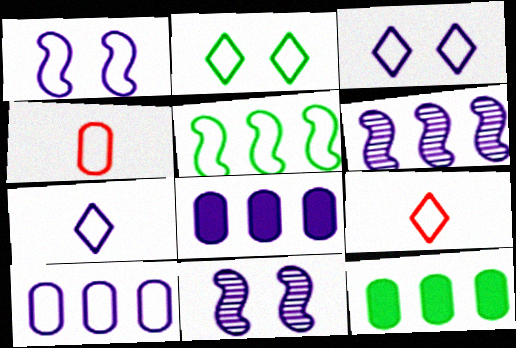[[1, 7, 10], 
[3, 4, 5], 
[7, 8, 11], 
[9, 11, 12]]